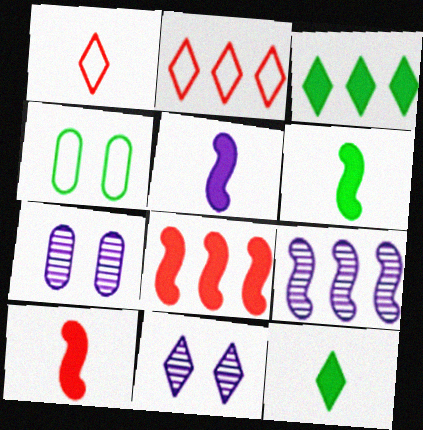[[1, 3, 11], 
[2, 6, 7], 
[2, 11, 12], 
[5, 6, 10]]